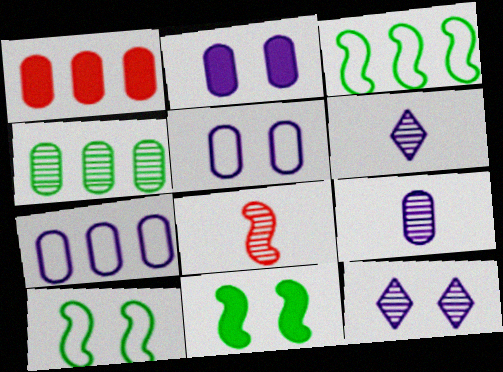[[1, 4, 7], 
[1, 6, 10], 
[2, 7, 9], 
[4, 8, 12]]